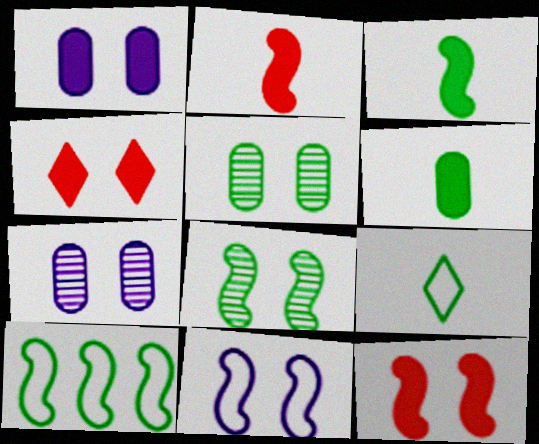[[3, 8, 10], 
[4, 5, 11], 
[8, 11, 12]]